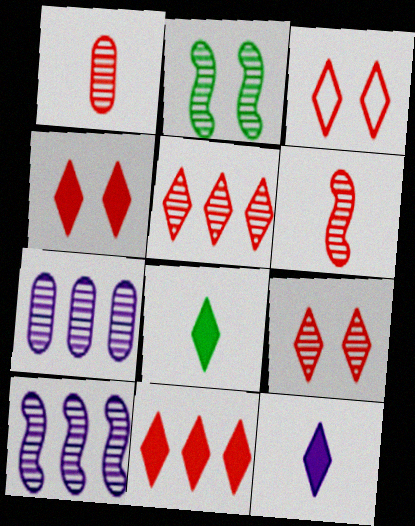[[2, 6, 10], 
[3, 4, 9]]